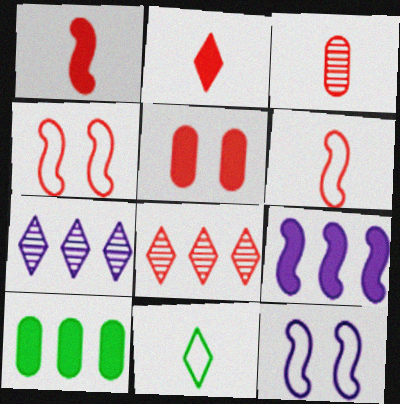[[2, 3, 6], 
[5, 6, 8]]